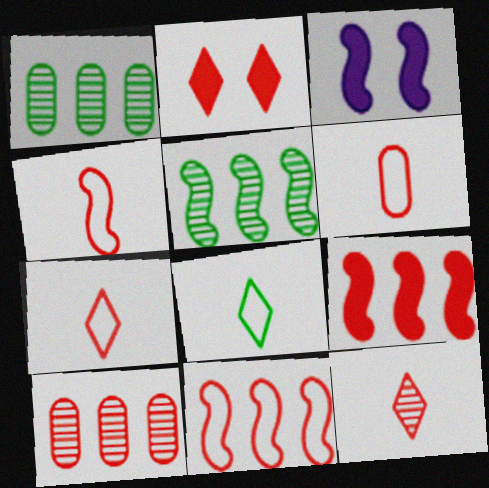[[1, 3, 7], 
[2, 4, 10], 
[3, 4, 5], 
[3, 8, 10], 
[4, 6, 7]]